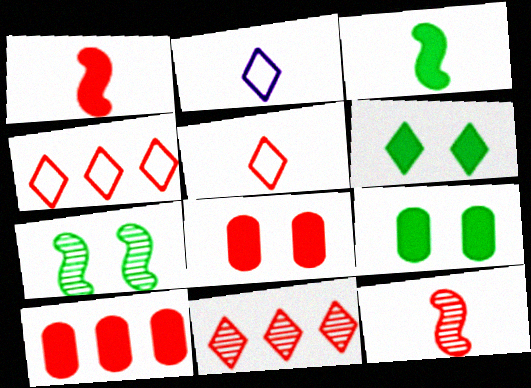[[2, 6, 11], 
[2, 7, 10], 
[4, 8, 12]]